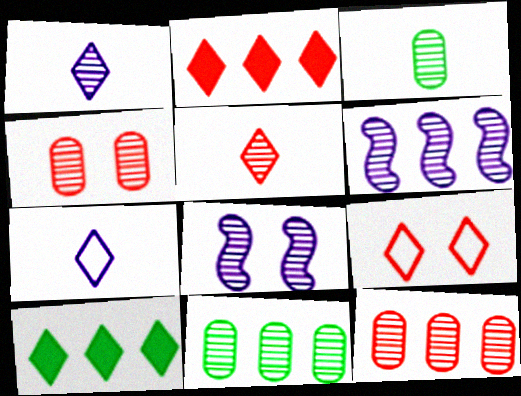[[1, 9, 10], 
[2, 5, 9], 
[5, 8, 11]]